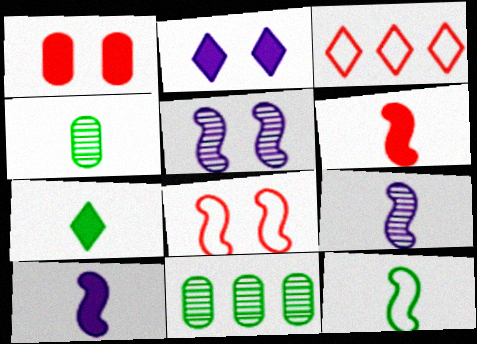[[4, 7, 12], 
[6, 9, 12]]